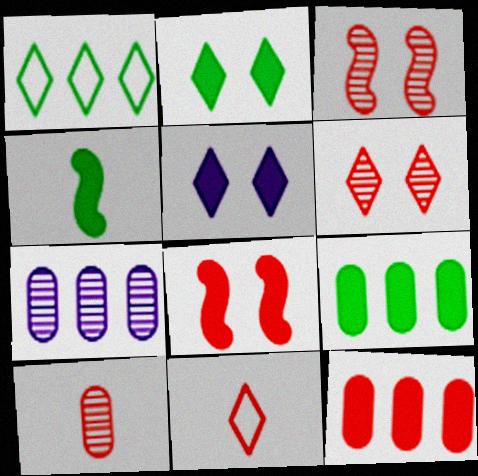[[2, 4, 9], 
[3, 11, 12], 
[4, 5, 12]]